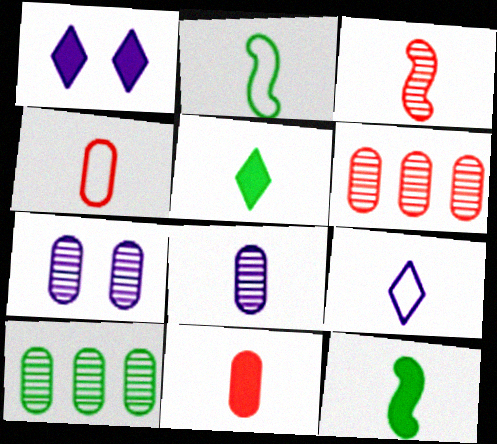[[1, 2, 6], 
[2, 4, 9]]